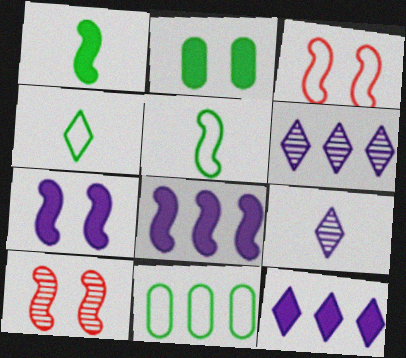[[5, 8, 10]]